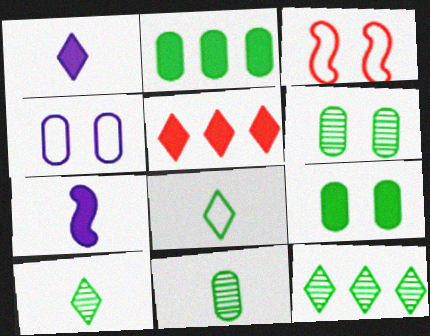[[5, 7, 9]]